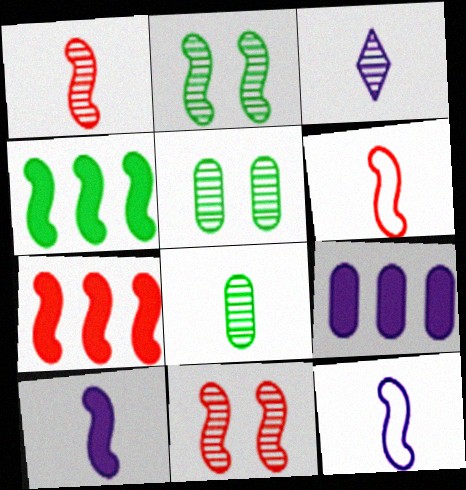[[1, 3, 8], 
[2, 7, 12], 
[4, 11, 12], 
[6, 7, 11]]